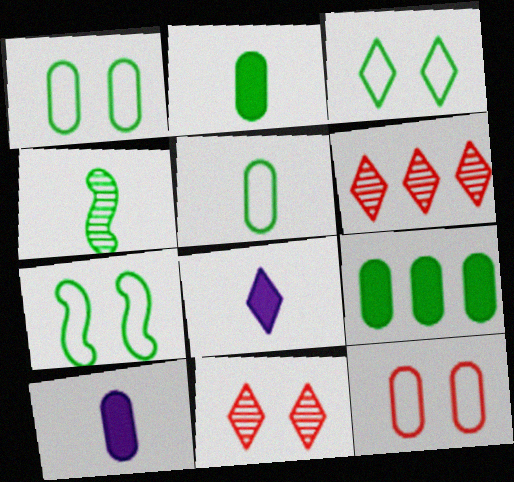[[1, 3, 7], 
[3, 4, 9], 
[3, 6, 8], 
[6, 7, 10]]